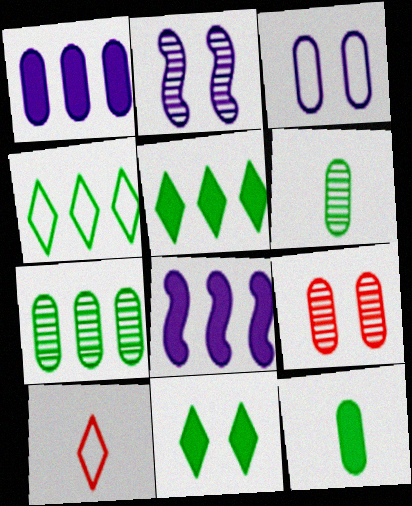[]